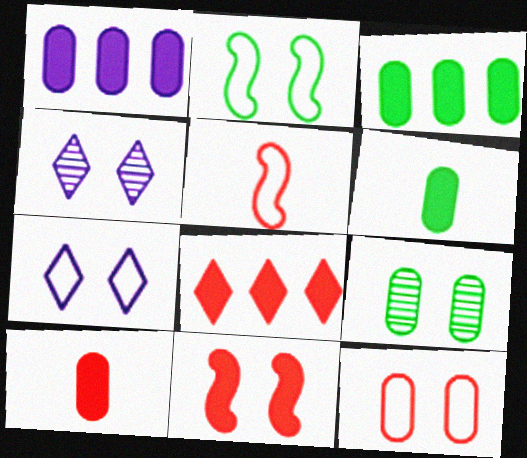[[2, 7, 12], 
[3, 4, 5], 
[7, 9, 11], 
[8, 10, 11]]